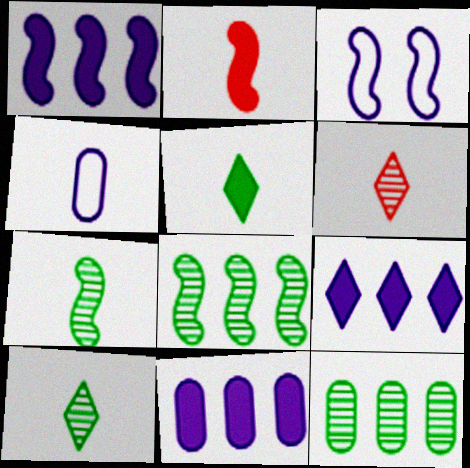[[1, 9, 11], 
[2, 3, 8], 
[2, 4, 10]]